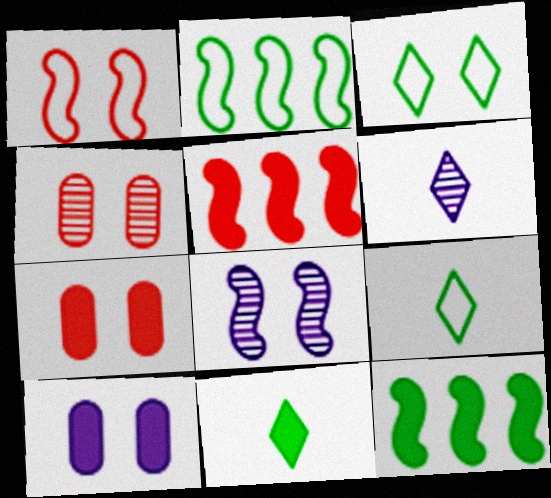[[2, 6, 7], 
[3, 7, 8], 
[5, 10, 11]]